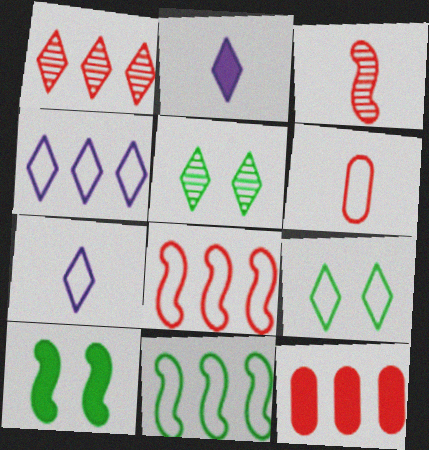[[1, 2, 9], 
[1, 8, 12], 
[2, 10, 12]]